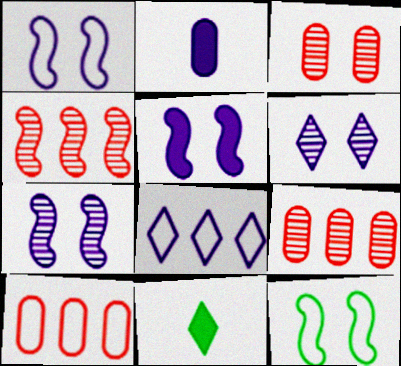[[1, 5, 7], 
[1, 9, 11], 
[2, 7, 8], 
[7, 10, 11]]